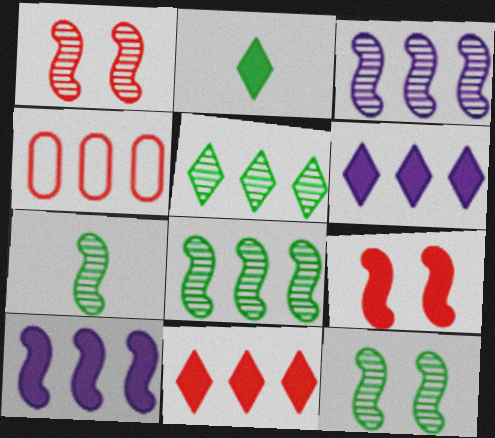[[1, 3, 7], 
[4, 5, 10], 
[4, 6, 8], 
[7, 8, 12]]